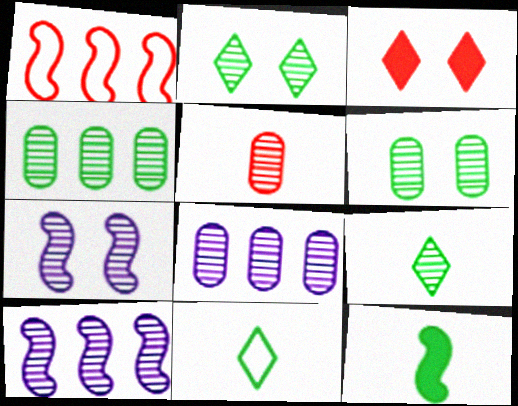[[1, 3, 5], 
[1, 7, 12], 
[2, 5, 10], 
[5, 6, 8]]